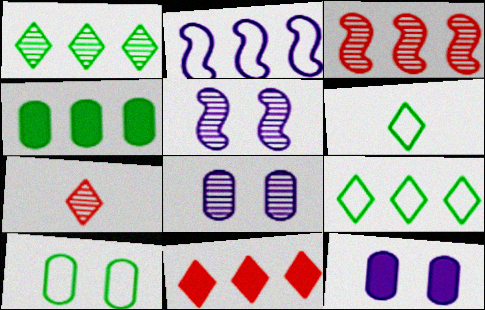[[3, 6, 12]]